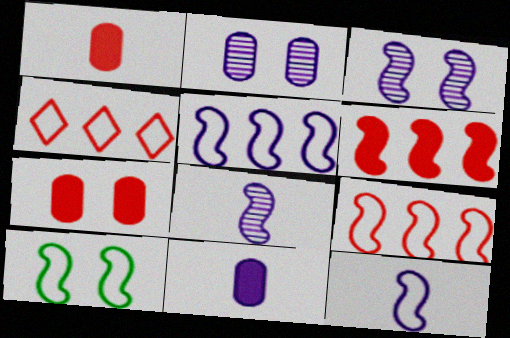[[6, 8, 10], 
[9, 10, 12]]